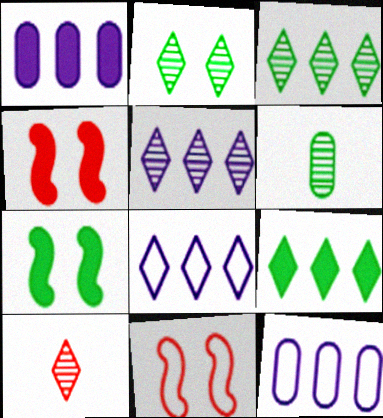[[2, 5, 10], 
[4, 6, 8], 
[7, 10, 12]]